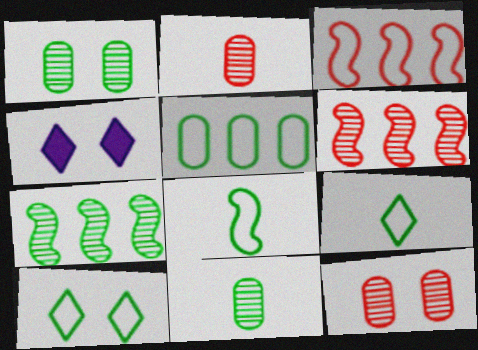[[3, 4, 11], 
[5, 8, 10]]